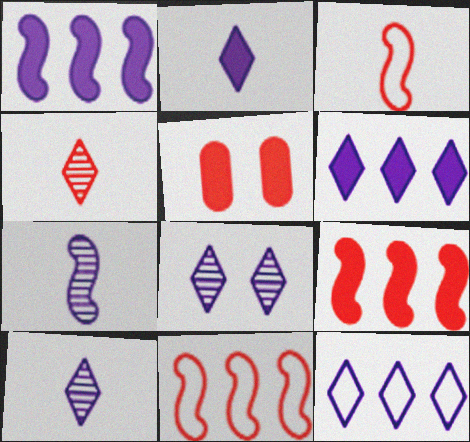[[2, 8, 12], 
[4, 5, 11]]